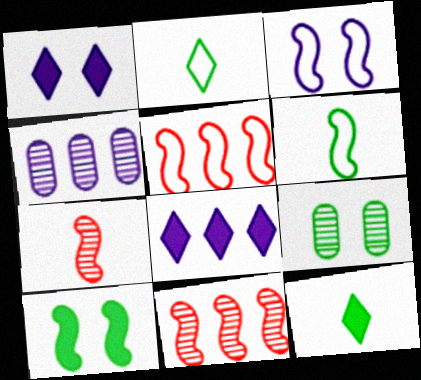[[3, 5, 6]]